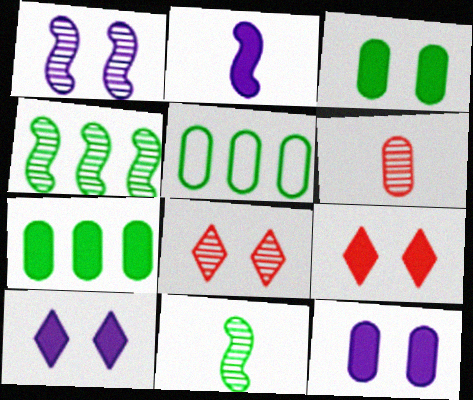[[2, 5, 8], 
[2, 7, 9], 
[5, 6, 12]]